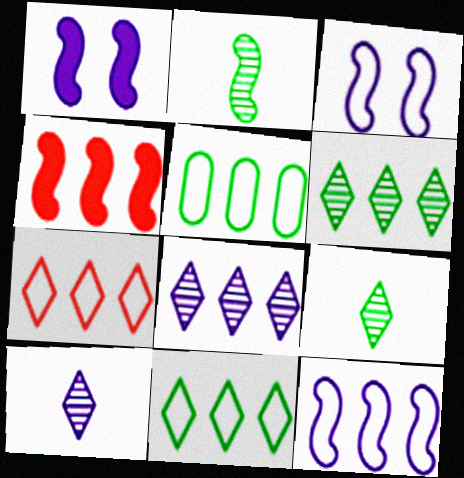[[2, 3, 4], 
[4, 5, 8], 
[5, 7, 12]]